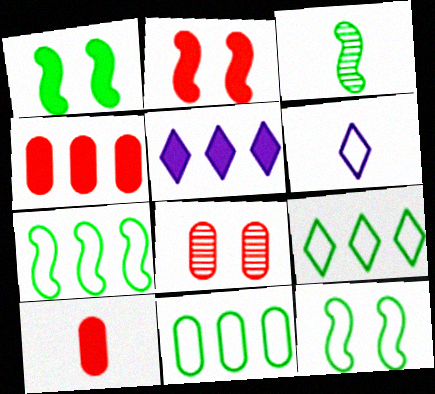[[1, 3, 7], 
[1, 5, 10], 
[3, 6, 10], 
[7, 9, 11]]